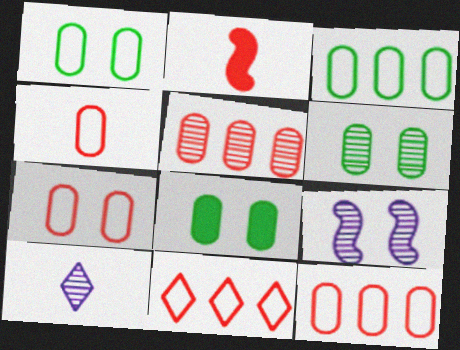[[1, 6, 8], 
[4, 7, 12]]